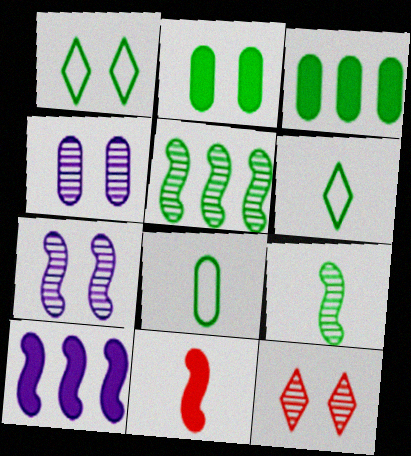[[1, 3, 9], 
[2, 5, 6], 
[8, 10, 12]]